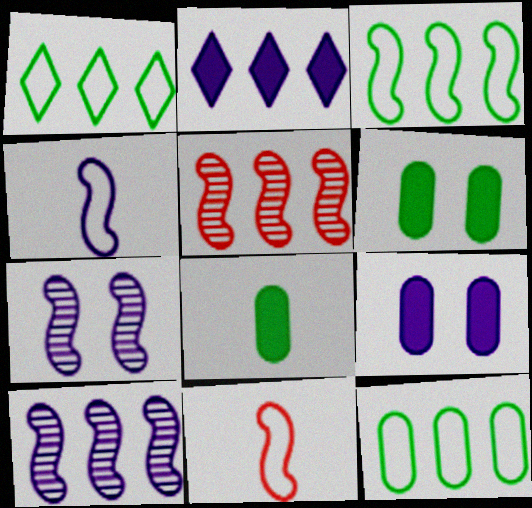[[1, 3, 12], 
[2, 5, 12]]